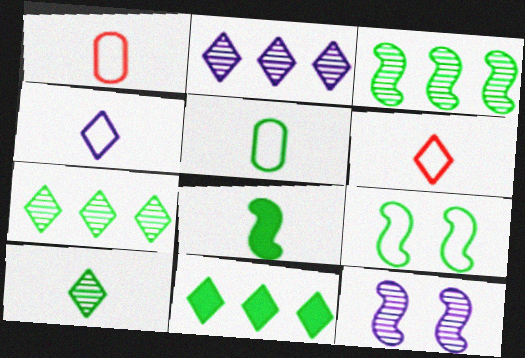[[1, 11, 12], 
[3, 8, 9], 
[5, 8, 10]]